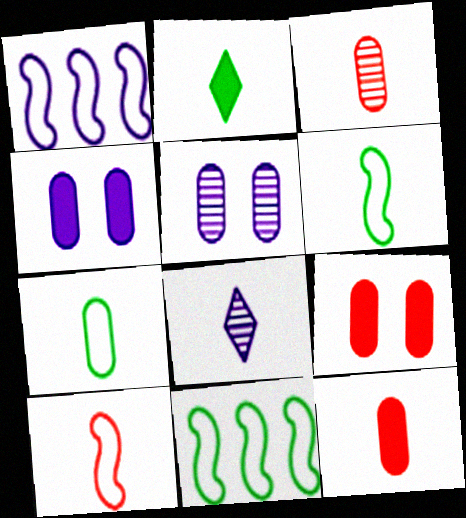[[1, 4, 8], 
[6, 8, 12], 
[8, 9, 11]]